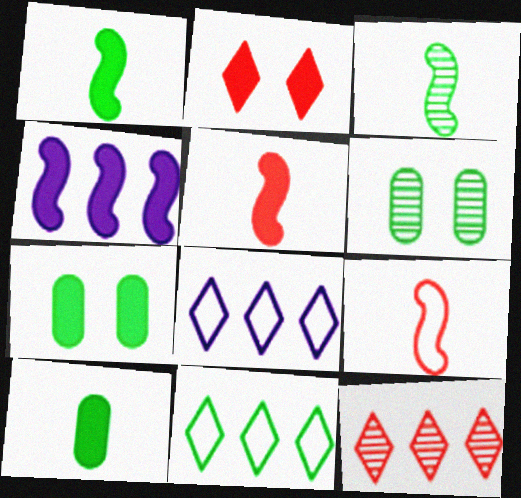[[1, 6, 11], 
[2, 4, 10], 
[3, 7, 11], 
[5, 6, 8]]